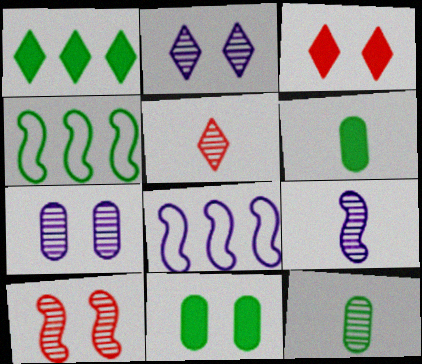[[3, 8, 12], 
[5, 8, 11], 
[5, 9, 12]]